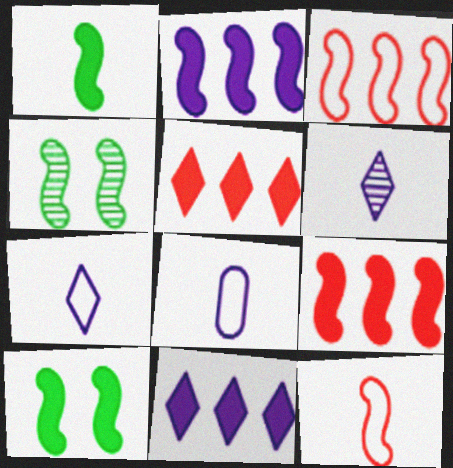[[2, 4, 12], 
[4, 5, 8]]